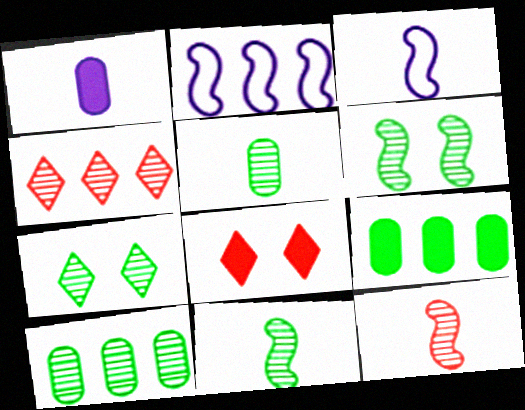[[2, 4, 9], 
[2, 5, 8], 
[3, 8, 10], 
[7, 10, 11]]